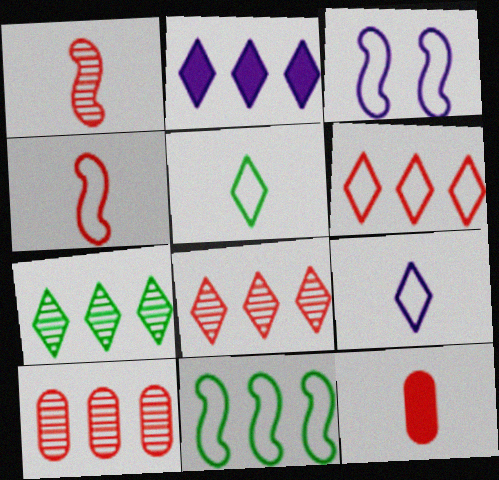[[2, 6, 7], 
[2, 10, 11], 
[3, 4, 11], 
[3, 7, 12]]